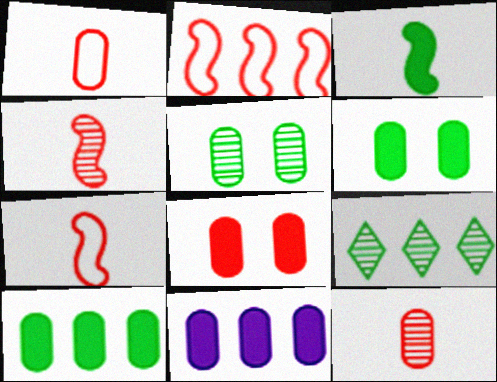[[1, 5, 11], 
[2, 9, 11]]